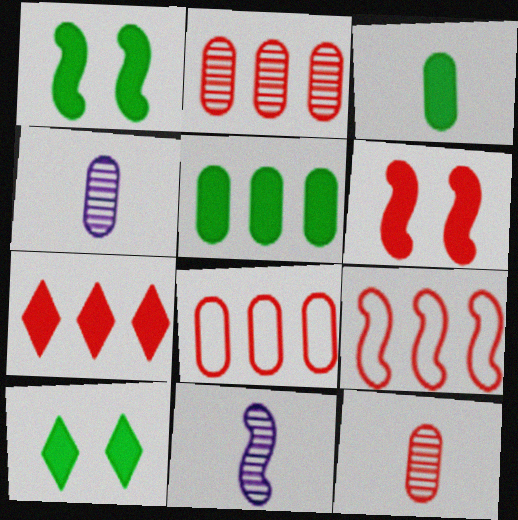[[1, 9, 11], 
[2, 7, 9], 
[4, 9, 10], 
[8, 10, 11]]